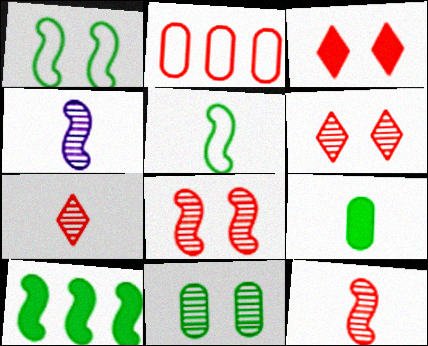[[2, 3, 12]]